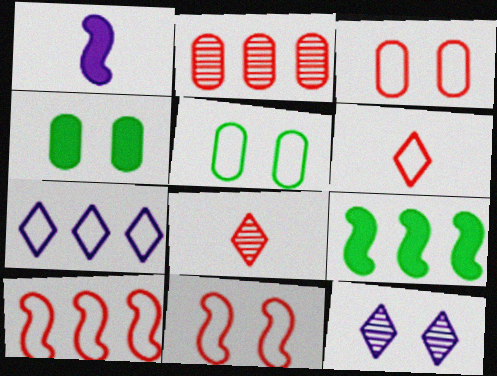[[2, 7, 9], 
[3, 6, 10], 
[4, 11, 12]]